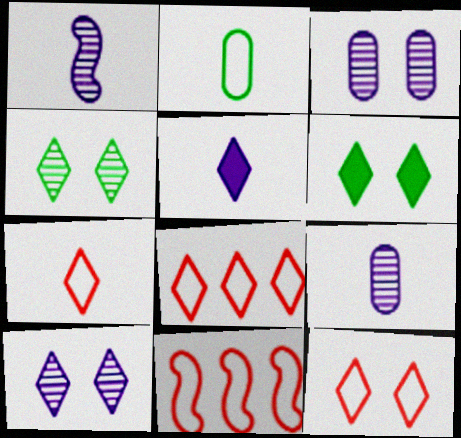[[4, 5, 8], 
[6, 9, 11], 
[6, 10, 12], 
[7, 8, 12]]